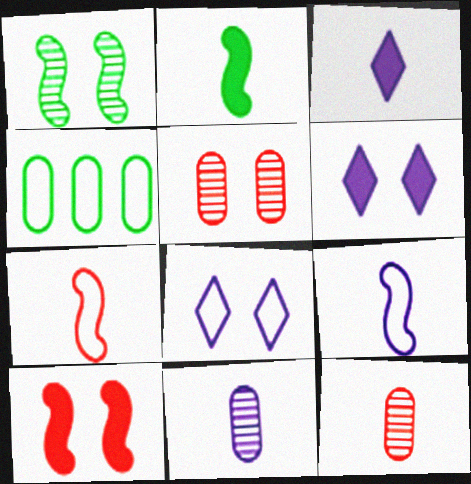[[3, 9, 11], 
[4, 7, 8]]